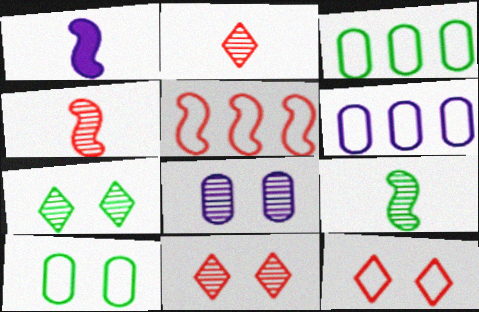[[1, 3, 11]]